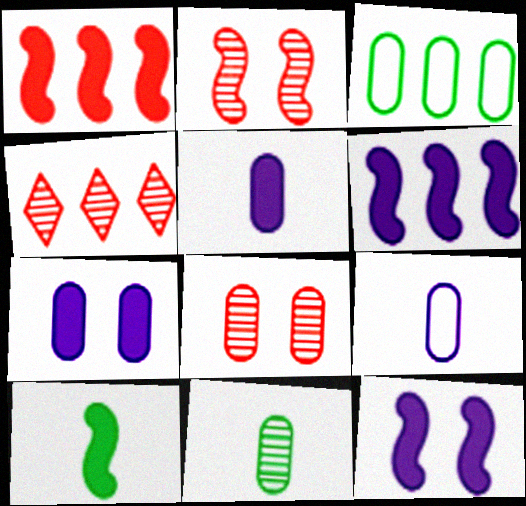[[1, 10, 12], 
[3, 4, 6], 
[3, 5, 8]]